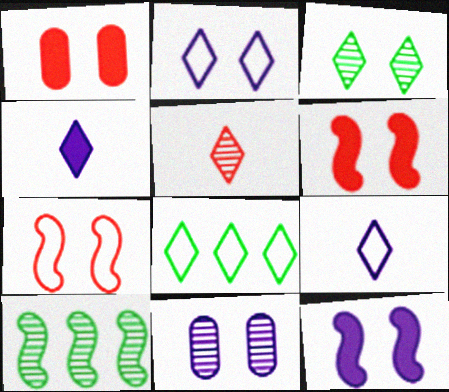[[1, 9, 10], 
[2, 11, 12], 
[5, 10, 11]]